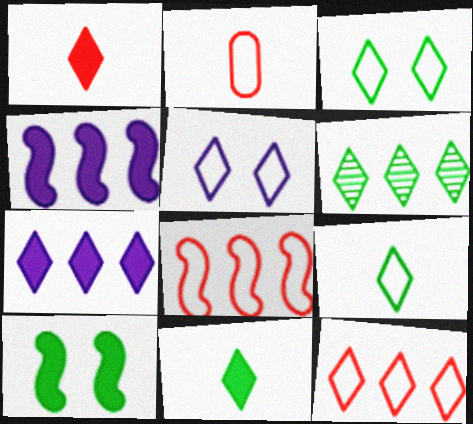[[1, 5, 6], 
[3, 6, 11], 
[5, 9, 12], 
[6, 7, 12]]